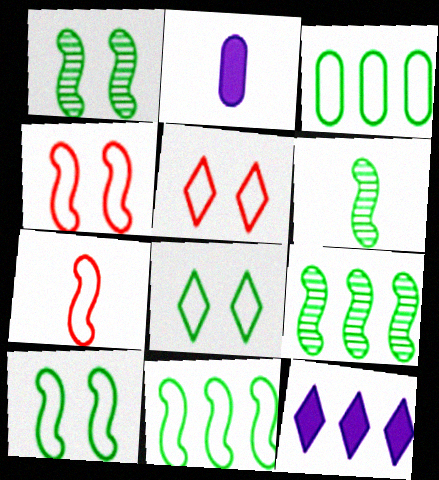[[1, 6, 9], 
[2, 5, 9]]